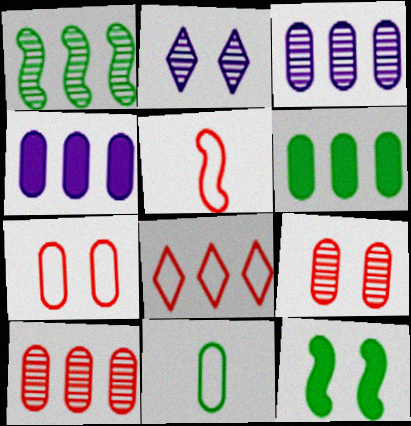[[1, 4, 8], 
[2, 5, 6], 
[2, 7, 12], 
[4, 9, 11], 
[5, 7, 8]]